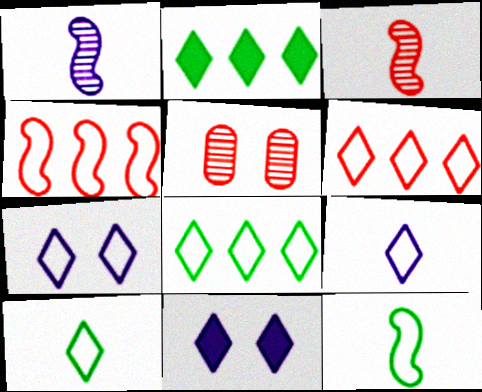[[6, 7, 10]]